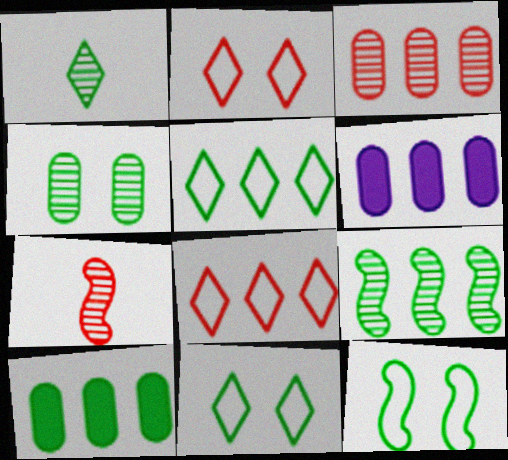[[1, 4, 9], 
[1, 10, 12], 
[5, 9, 10], 
[6, 7, 11], 
[6, 8, 9]]